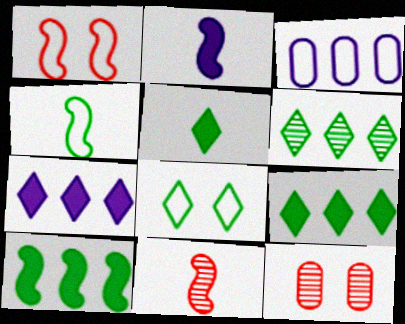[[2, 4, 11], 
[4, 7, 12], 
[5, 6, 8]]